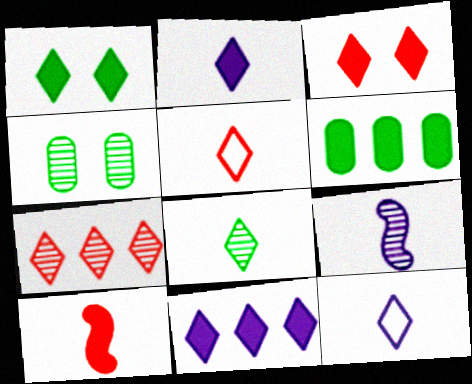[[1, 7, 12], 
[2, 5, 8], 
[3, 5, 7], 
[4, 7, 9]]